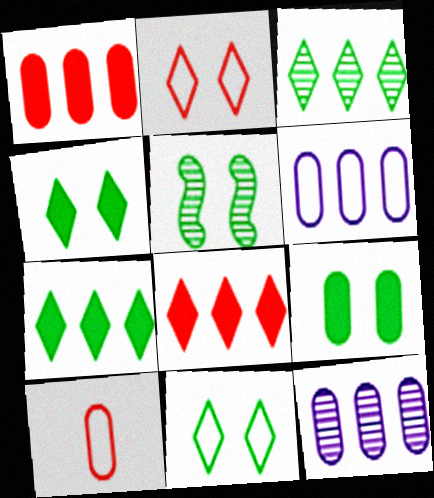[[5, 9, 11], 
[9, 10, 12]]